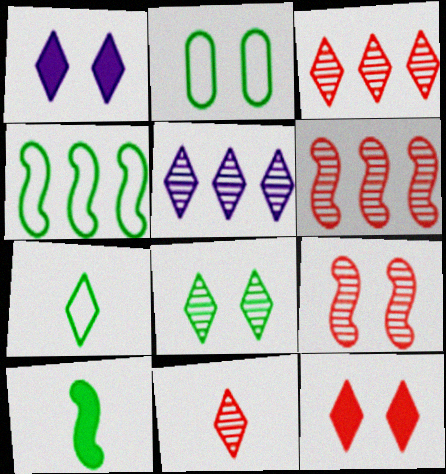[[1, 2, 9], 
[1, 3, 7], 
[2, 4, 7], 
[5, 7, 12], 
[5, 8, 11]]